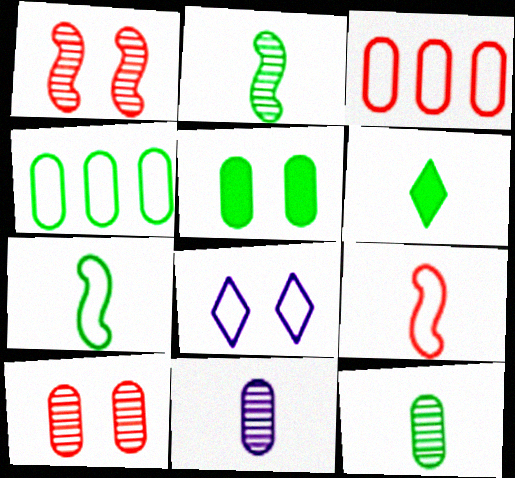[[1, 5, 8], 
[3, 5, 11], 
[3, 7, 8], 
[4, 5, 12], 
[4, 8, 9], 
[6, 7, 12], 
[6, 9, 11]]